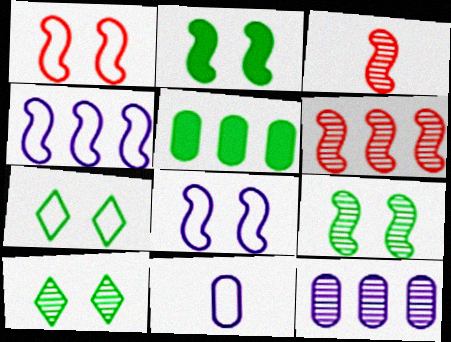[[2, 3, 4], 
[3, 10, 12]]